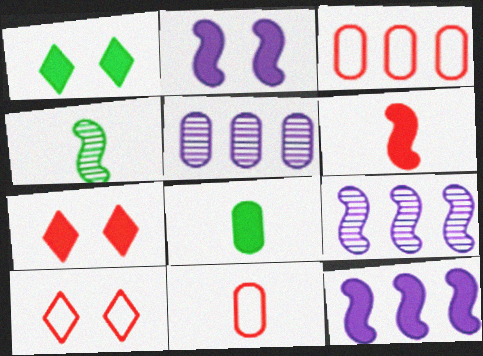[[1, 9, 11], 
[7, 8, 12], 
[8, 9, 10]]